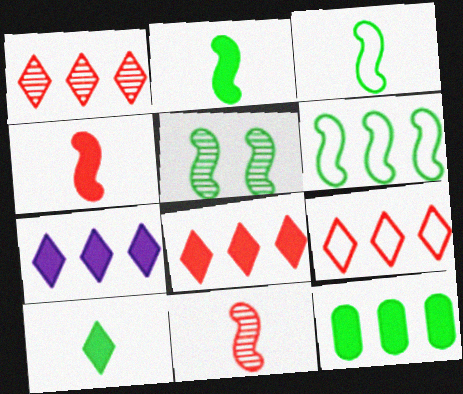[[1, 8, 9], 
[2, 5, 6]]